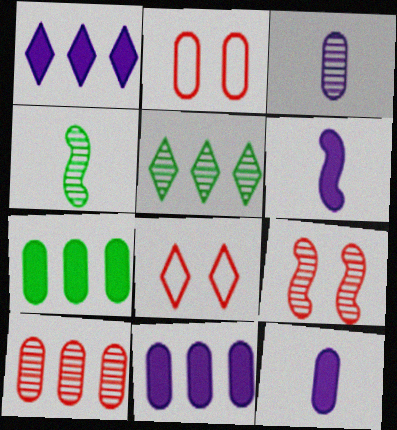[[1, 2, 4], 
[2, 3, 7], 
[2, 5, 6], 
[3, 5, 9], 
[4, 8, 11]]